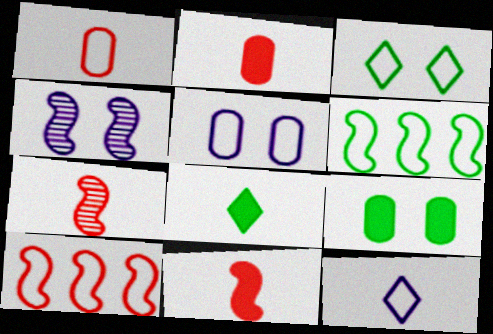[[4, 6, 11]]